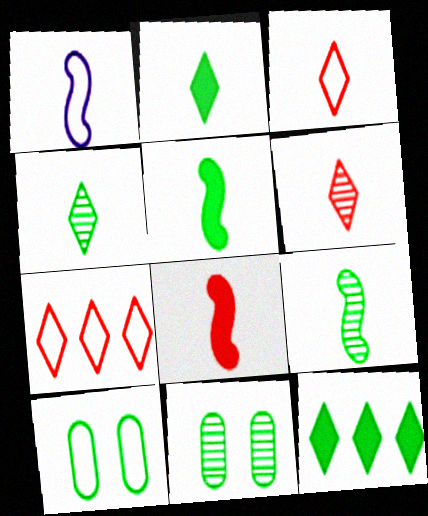[[1, 7, 10], 
[1, 8, 9], 
[9, 10, 12]]